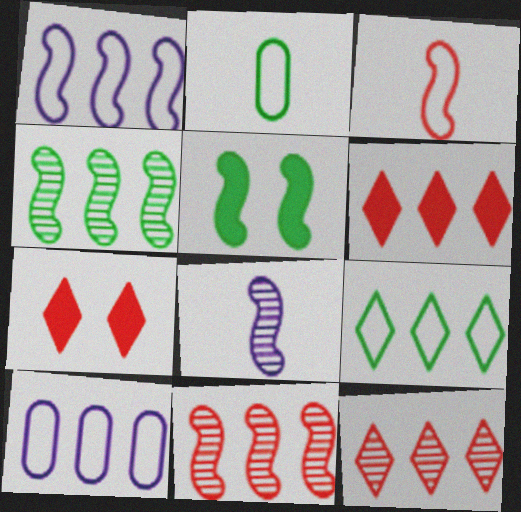[[4, 6, 10]]